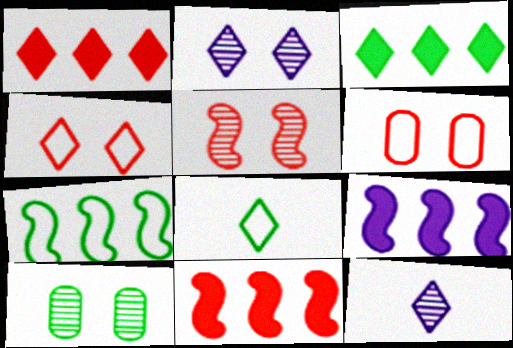[[1, 2, 8], 
[2, 5, 10], 
[3, 4, 12]]